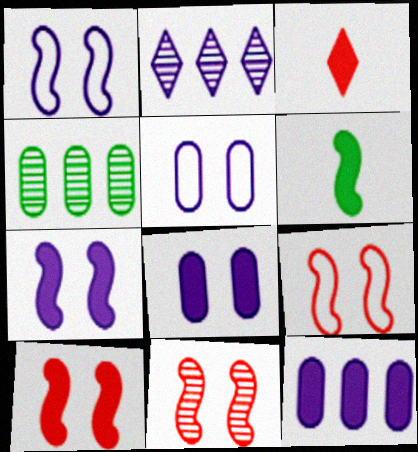[[1, 3, 4], 
[9, 10, 11]]